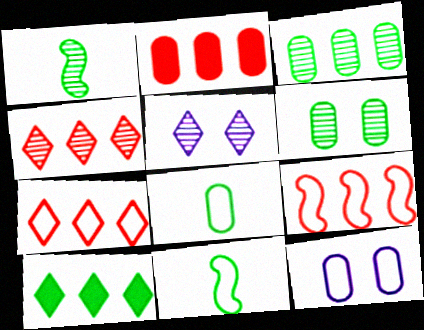[[2, 4, 9], 
[2, 5, 11], 
[6, 10, 11], 
[7, 11, 12]]